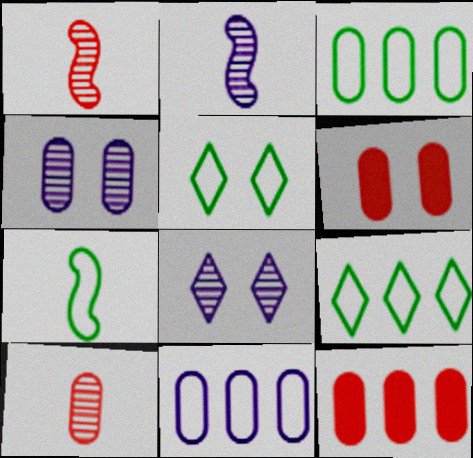[[2, 5, 12], 
[2, 6, 9], 
[3, 5, 7], 
[7, 8, 12]]